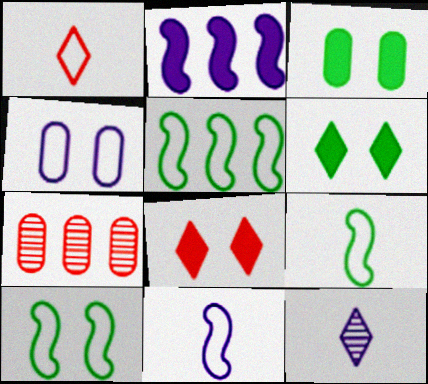[[1, 4, 5], 
[2, 4, 12], 
[5, 9, 10], 
[6, 7, 11]]